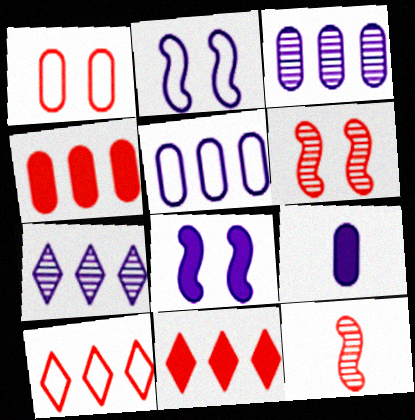[[1, 11, 12], 
[2, 7, 9]]